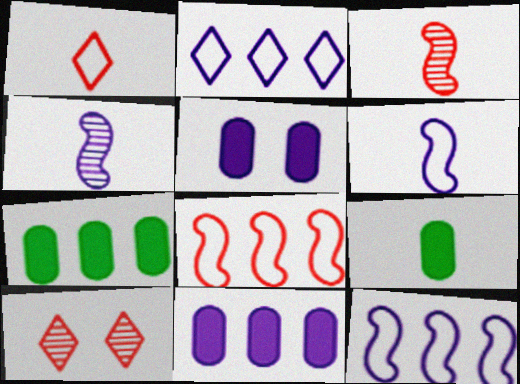[[1, 4, 9], 
[2, 4, 5], 
[6, 7, 10], 
[9, 10, 12]]